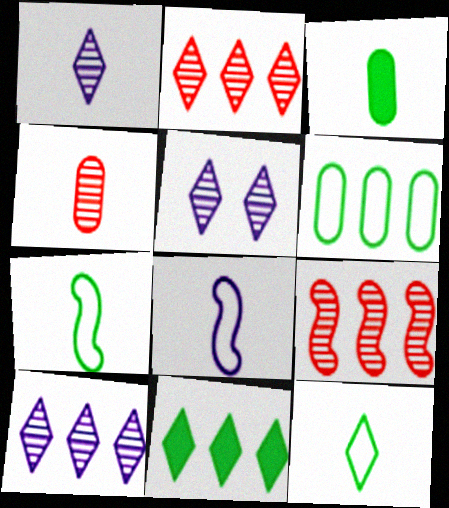[[1, 5, 10]]